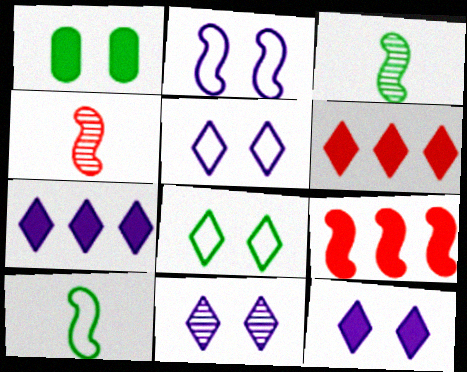[[2, 3, 9], 
[5, 11, 12]]